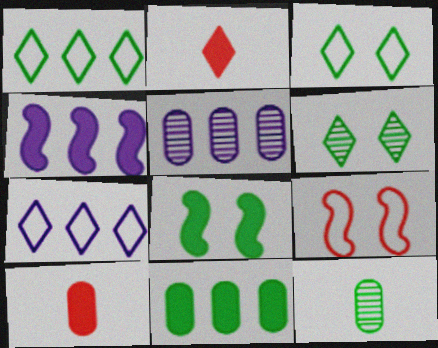[[1, 8, 12], 
[2, 6, 7], 
[4, 5, 7]]